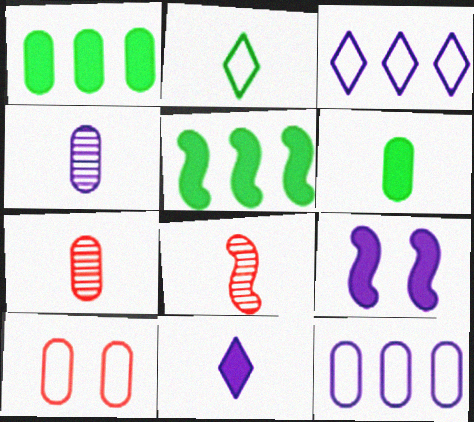[[1, 4, 10], 
[3, 4, 9]]